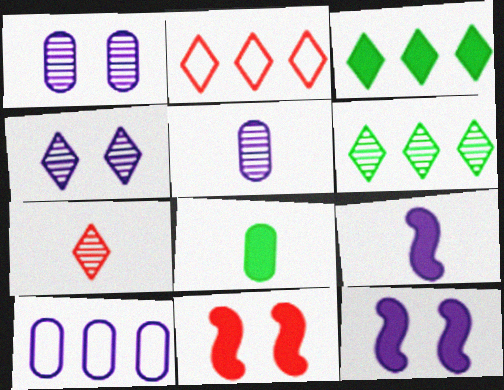[[4, 6, 7], 
[4, 9, 10]]